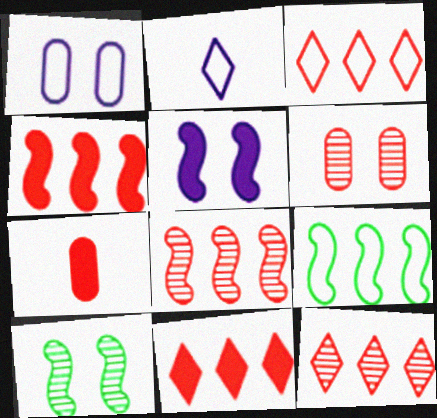[[3, 11, 12]]